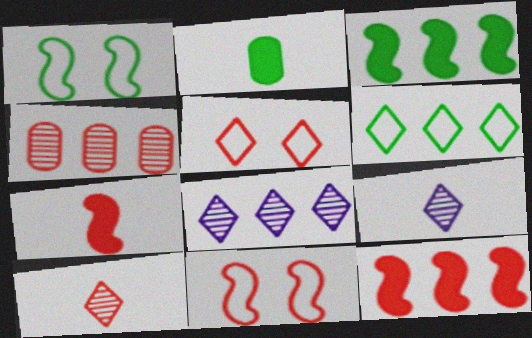[[2, 8, 11], 
[4, 5, 7]]